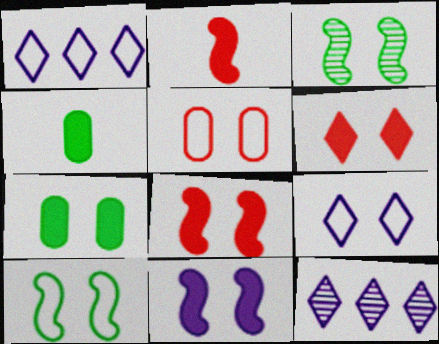[[5, 9, 10], 
[6, 7, 11]]